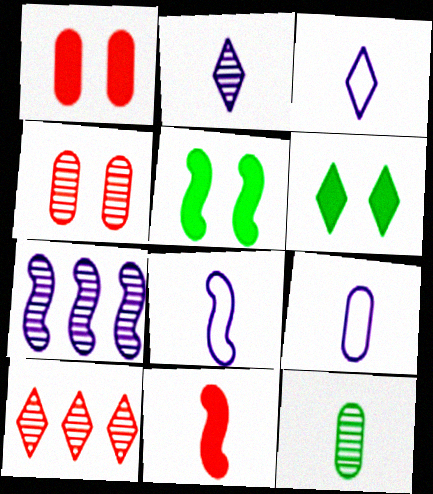[[3, 6, 10], 
[3, 8, 9], 
[3, 11, 12], 
[5, 9, 10]]